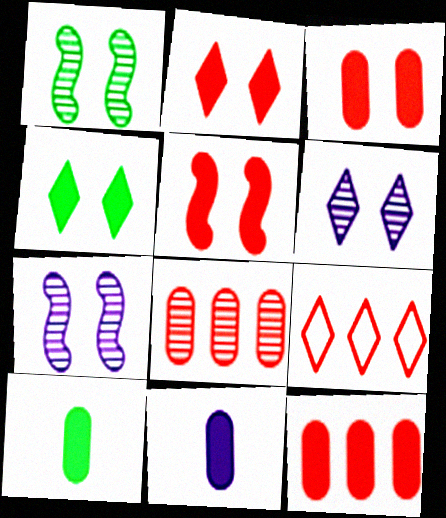[[1, 9, 11], 
[2, 3, 5], 
[7, 9, 10]]